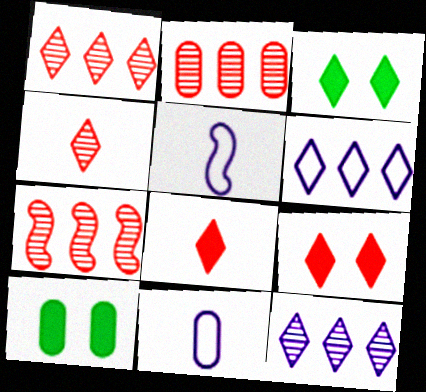[[1, 2, 7], 
[1, 5, 10], 
[2, 3, 5], 
[2, 10, 11], 
[3, 4, 6], 
[3, 7, 11]]